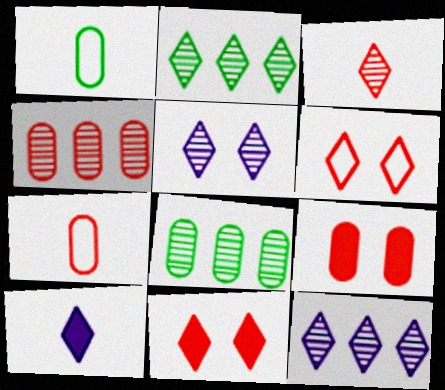[[2, 3, 5], 
[2, 6, 10], 
[4, 7, 9]]